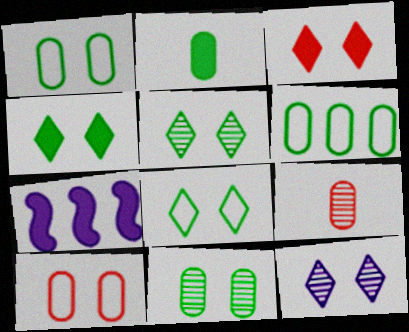[[2, 3, 7], 
[2, 6, 11], 
[3, 8, 12], 
[4, 5, 8], 
[7, 8, 9]]